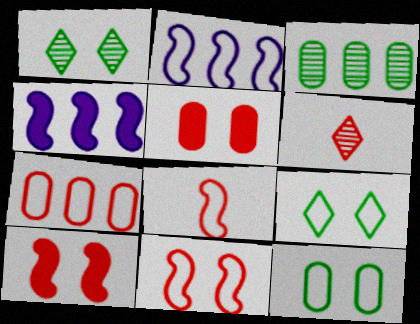[[4, 6, 12], 
[6, 7, 10]]